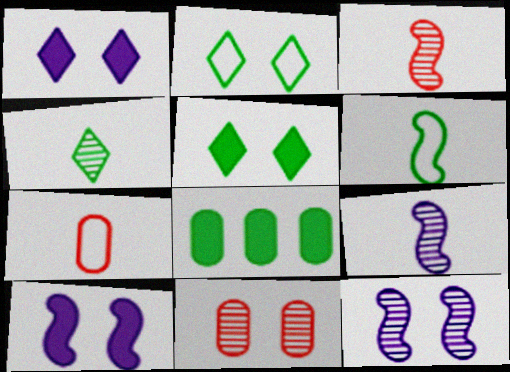[[2, 10, 11]]